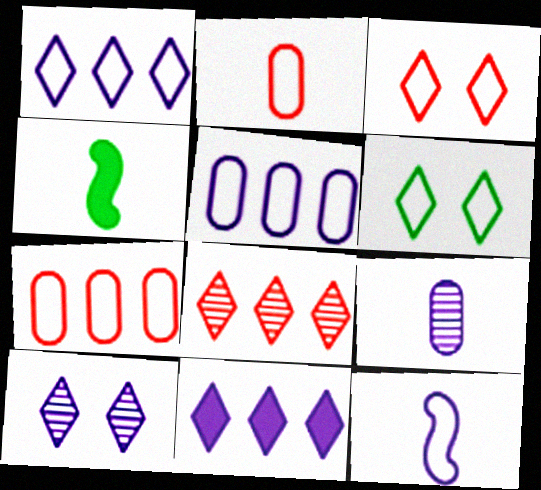[[4, 7, 10], 
[6, 7, 12]]